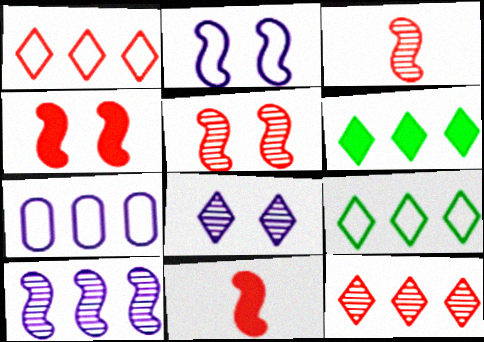[]